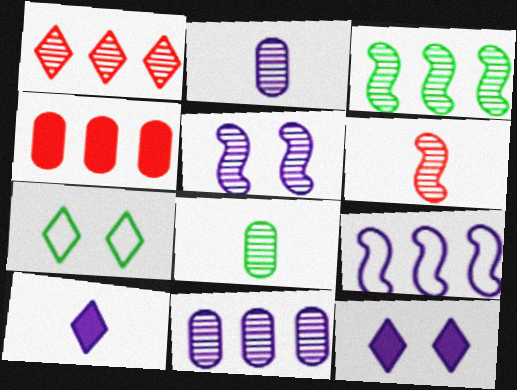[[1, 3, 11], 
[1, 5, 8], 
[1, 7, 10], 
[2, 9, 12], 
[3, 5, 6]]